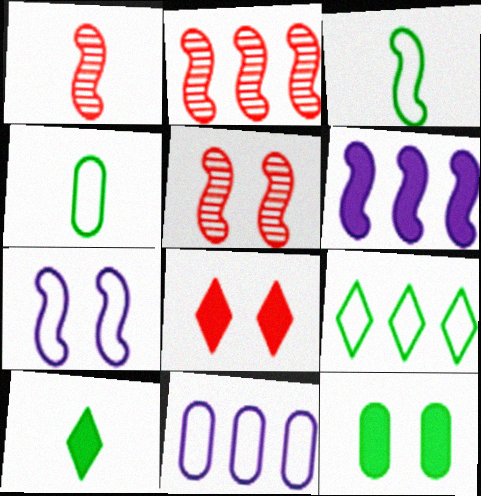[[1, 2, 5], 
[3, 5, 6], 
[5, 10, 11]]